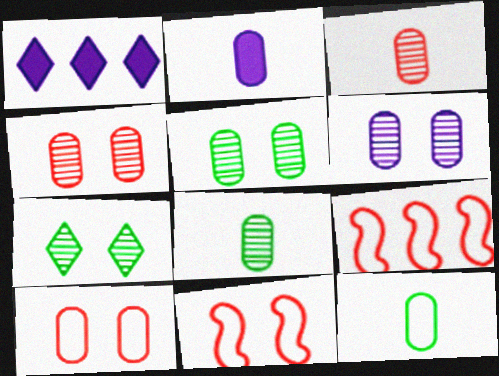[[1, 8, 11], 
[2, 3, 12], 
[2, 7, 9], 
[4, 5, 6]]